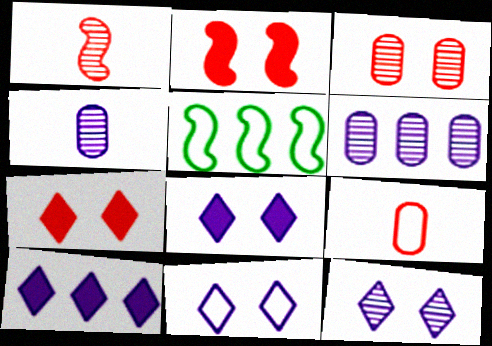[[4, 5, 7], 
[5, 9, 11], 
[8, 11, 12]]